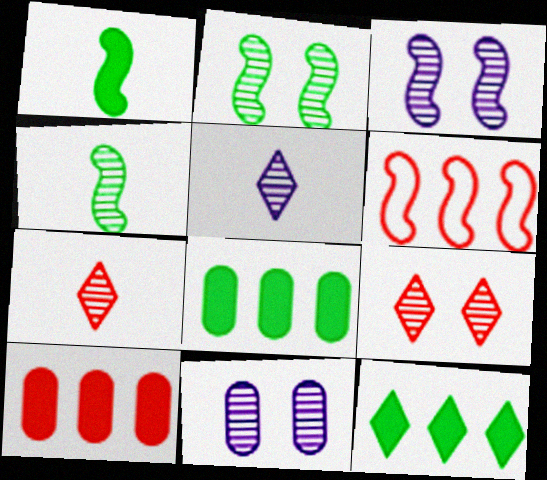[[1, 3, 6], 
[2, 9, 11]]